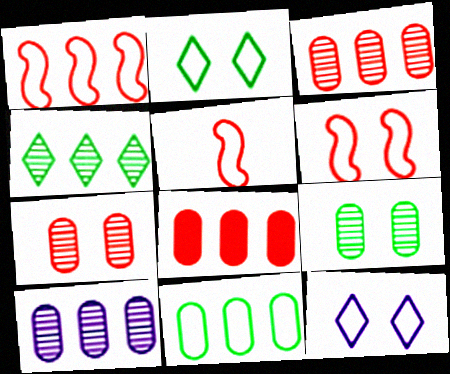[[1, 5, 6], 
[5, 11, 12], 
[8, 10, 11]]